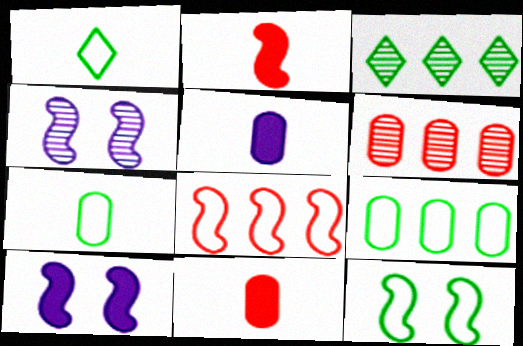[[1, 6, 10], 
[1, 9, 12]]